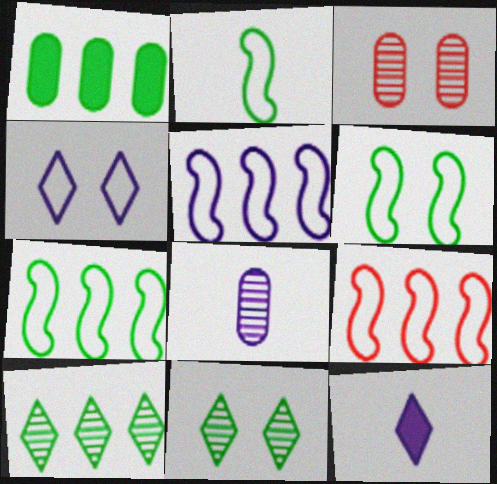[[1, 2, 11], 
[1, 7, 10], 
[2, 6, 7], 
[3, 7, 12], 
[5, 7, 9]]